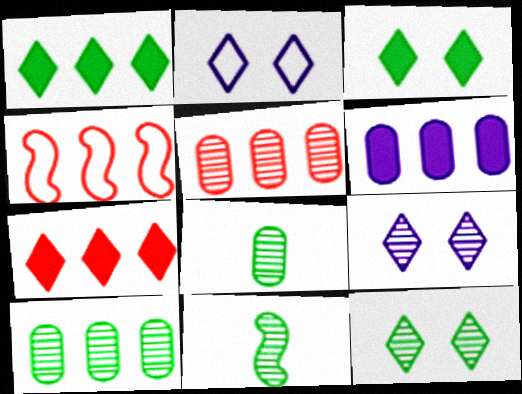[[4, 5, 7], 
[5, 9, 11], 
[10, 11, 12]]